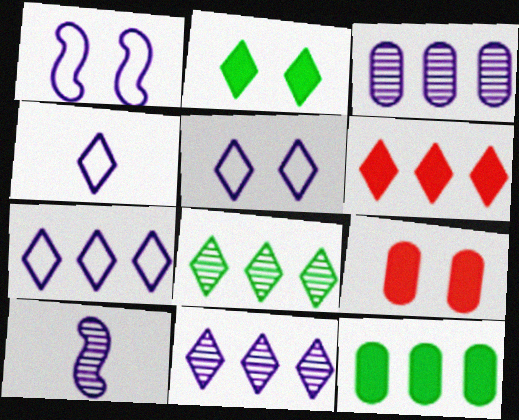[[4, 5, 7], 
[6, 7, 8]]